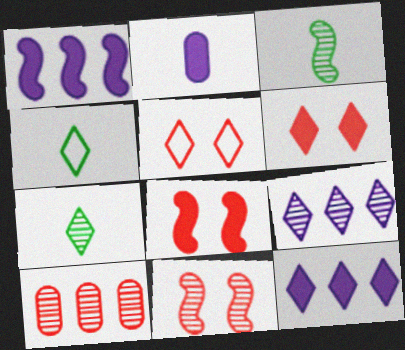[[4, 6, 9], 
[5, 7, 12]]